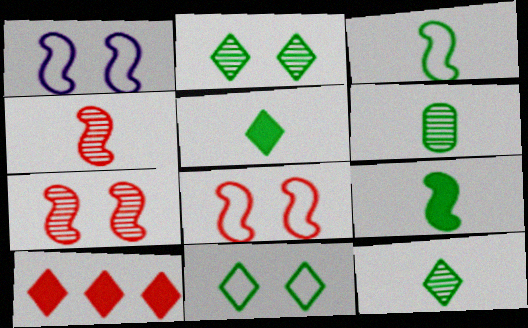[[1, 6, 10], 
[3, 5, 6]]